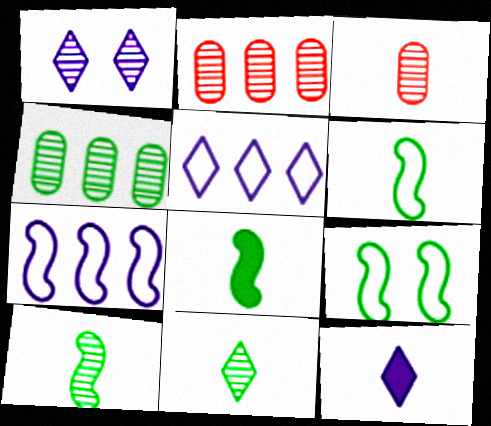[[1, 2, 10], 
[1, 5, 12], 
[2, 9, 12], 
[3, 6, 12], 
[6, 8, 10]]